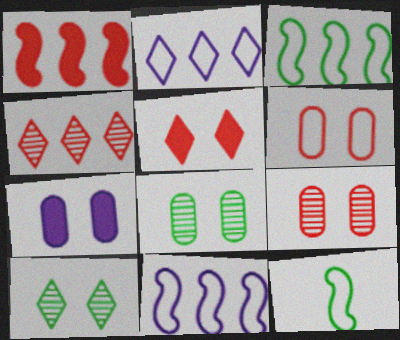[[2, 6, 12], 
[4, 7, 12], 
[6, 7, 8]]